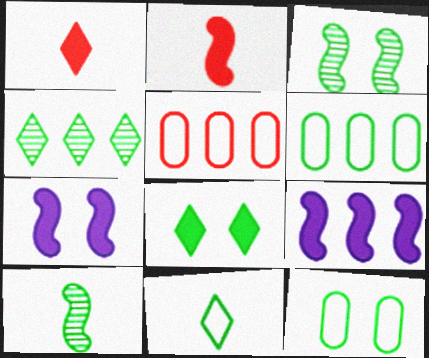[[3, 8, 12], 
[4, 5, 9], 
[4, 8, 11], 
[6, 8, 10]]